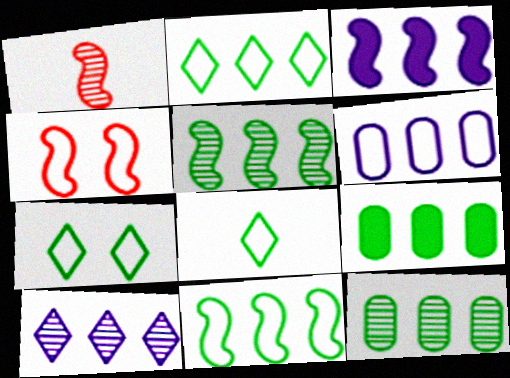[[2, 5, 9], 
[2, 7, 8], 
[3, 6, 10], 
[4, 6, 8]]